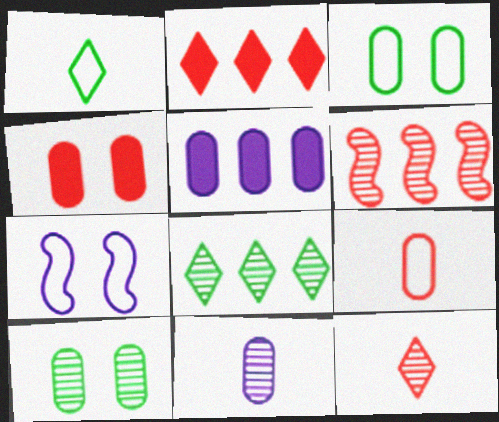[[5, 9, 10]]